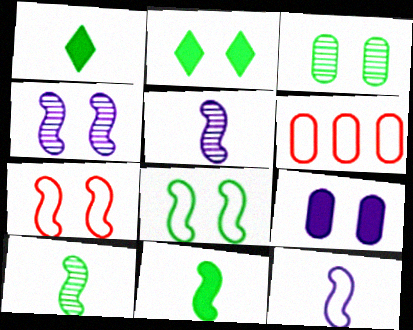[[1, 4, 6], 
[2, 3, 8], 
[2, 5, 6]]